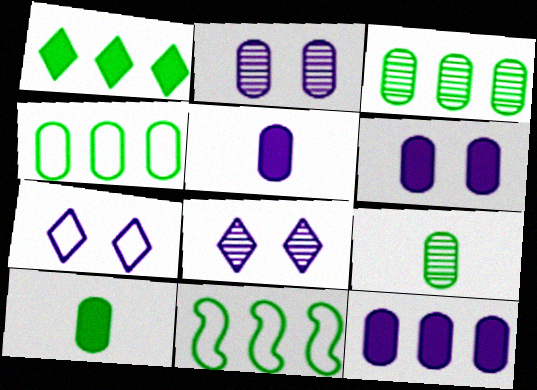[[1, 3, 11], 
[5, 6, 12]]